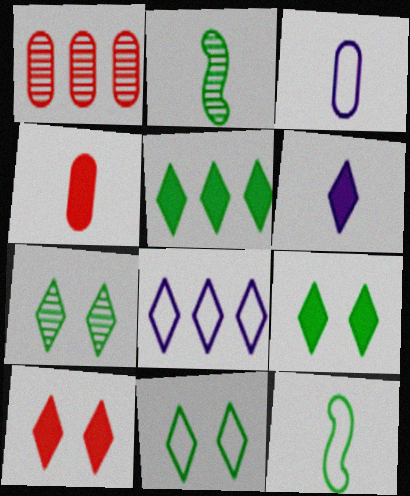[[5, 6, 10], 
[7, 9, 11]]